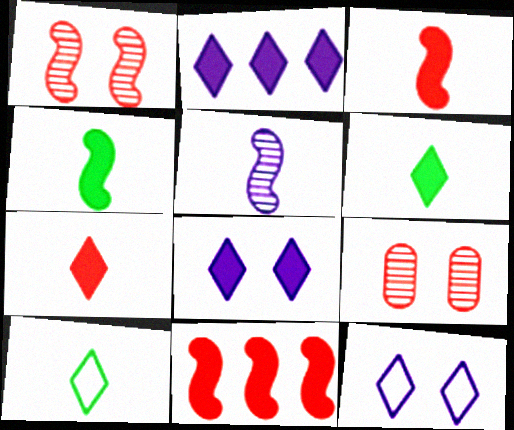[]